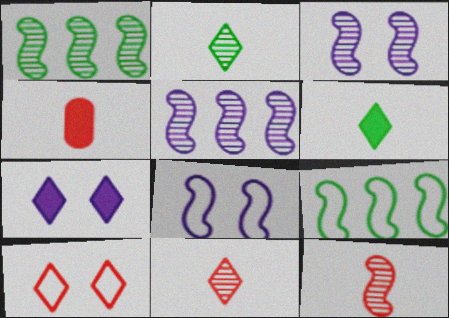[[1, 3, 12]]